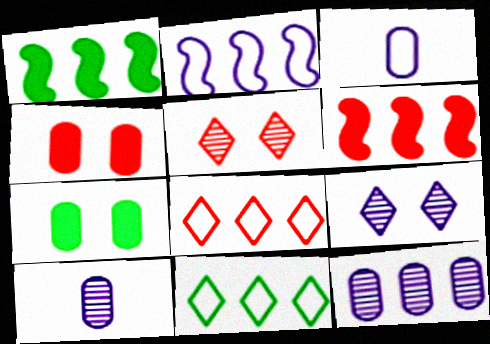[[1, 3, 5], 
[1, 8, 12], 
[6, 11, 12]]